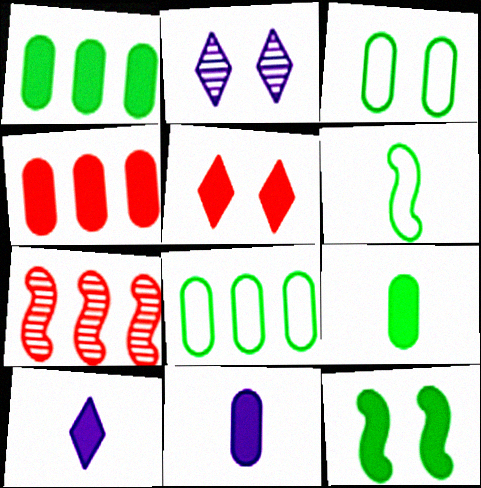[[2, 4, 6], 
[3, 7, 10], 
[4, 10, 12]]